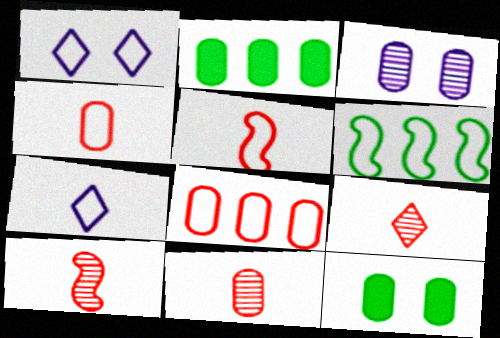[[1, 2, 10], 
[1, 4, 6], 
[2, 3, 4], 
[9, 10, 11]]